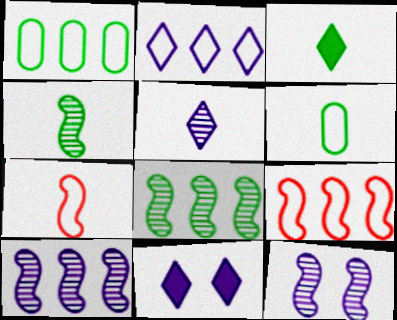[[1, 2, 9], 
[2, 5, 11], 
[3, 4, 6]]